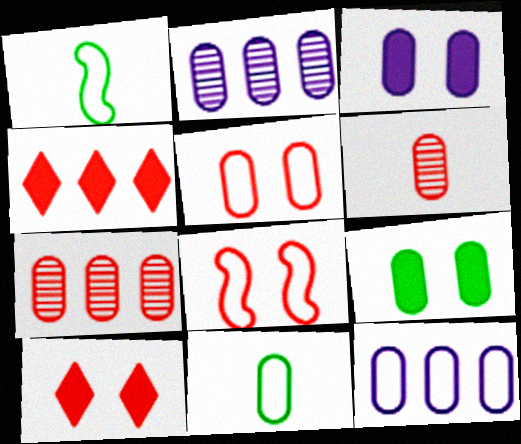[[1, 2, 10], 
[3, 7, 11], 
[4, 6, 8], 
[5, 11, 12], 
[6, 9, 12]]